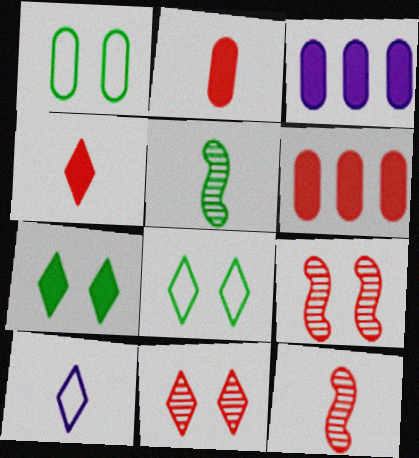[[2, 5, 10], 
[3, 8, 12]]